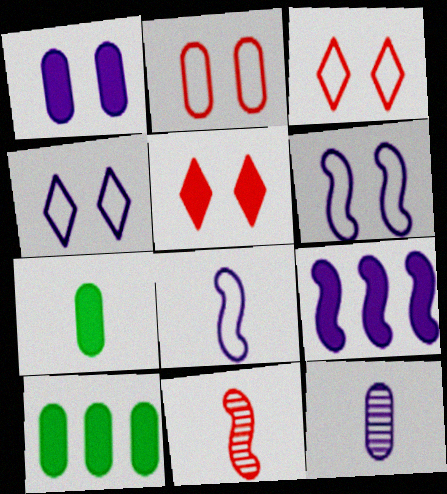[[2, 10, 12], 
[4, 9, 12], 
[4, 10, 11], 
[5, 7, 9]]